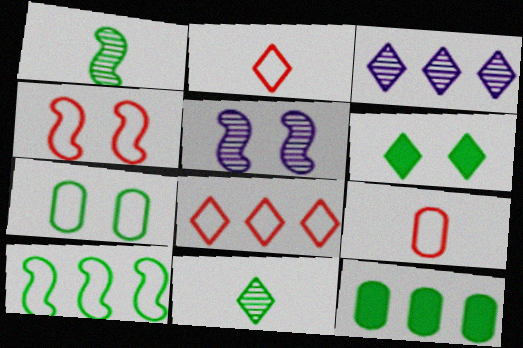[[2, 3, 6], 
[2, 5, 12], 
[4, 8, 9]]